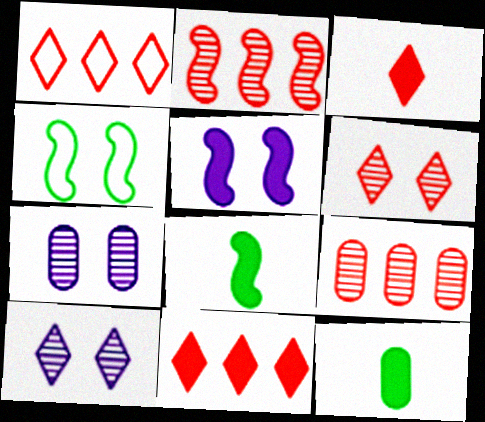[[1, 3, 6], 
[1, 7, 8], 
[5, 11, 12]]